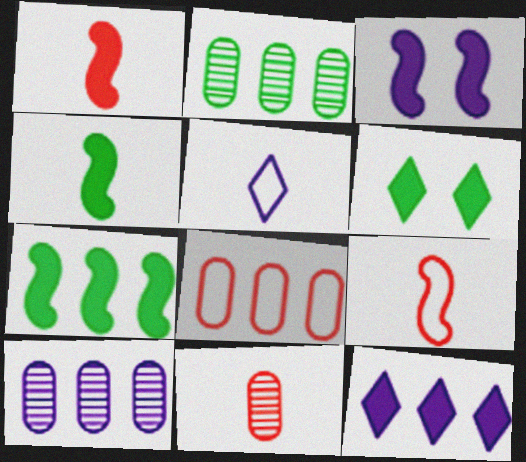[[1, 3, 7], 
[3, 5, 10], 
[4, 5, 11], 
[6, 9, 10]]